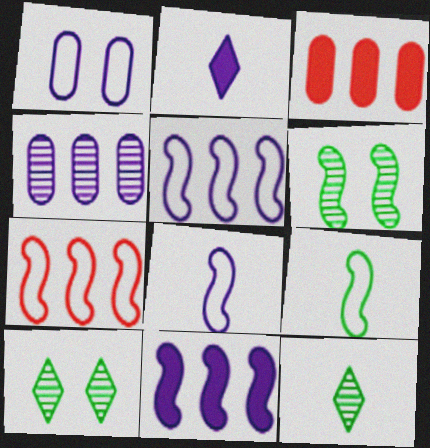[[3, 8, 10]]